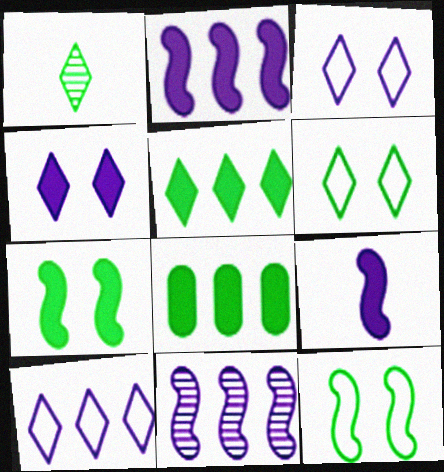[[1, 5, 6], 
[1, 8, 12]]